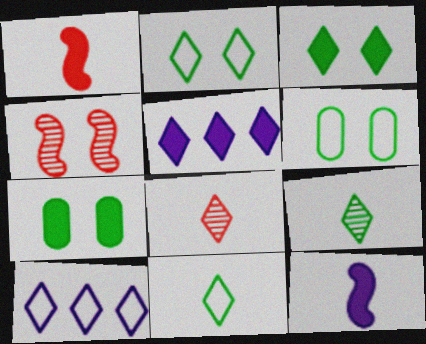[[1, 5, 7], 
[2, 5, 8], 
[3, 8, 10]]